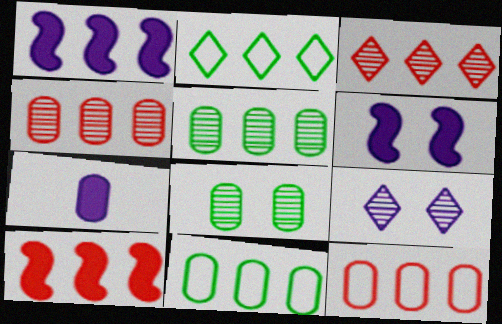[[1, 2, 4], 
[1, 3, 11], 
[3, 10, 12], 
[7, 8, 12]]